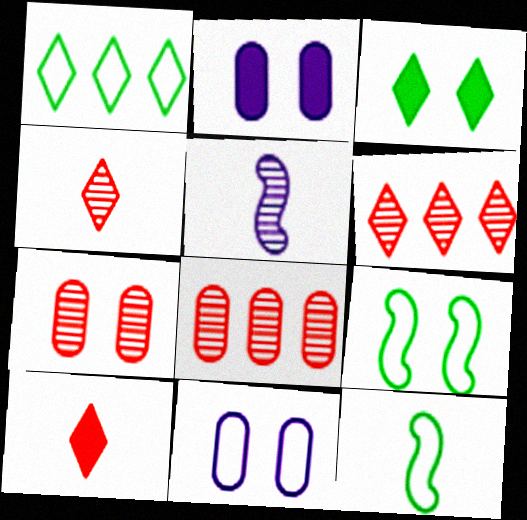[[2, 6, 12]]